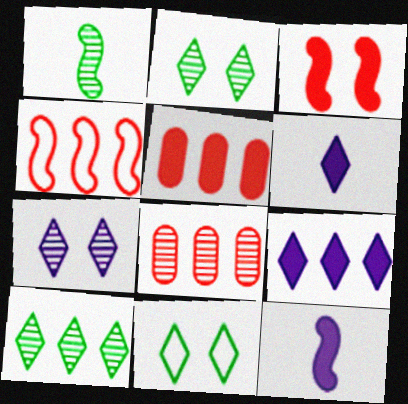[[1, 7, 8], 
[8, 11, 12]]